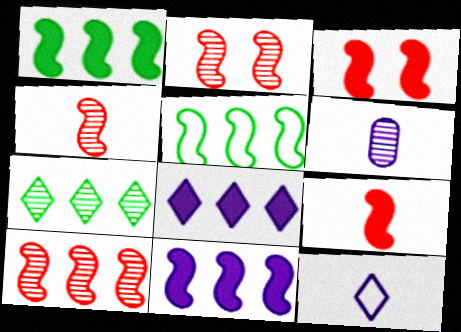[[2, 4, 10], 
[2, 6, 7], 
[5, 10, 11]]